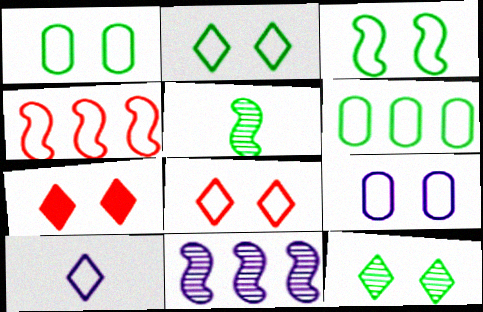[[1, 2, 3], 
[1, 4, 10], 
[3, 8, 9]]